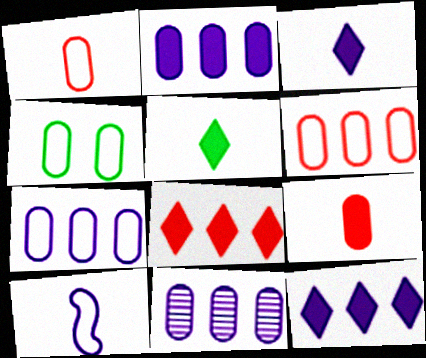[[1, 4, 7], 
[2, 7, 11], 
[4, 9, 11]]